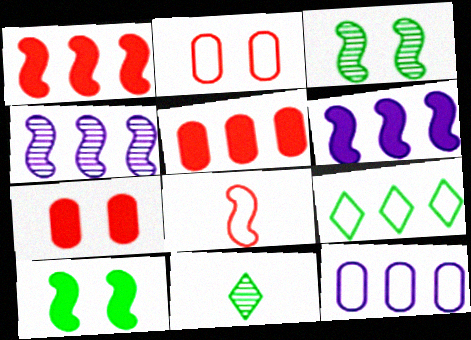[[2, 6, 11], 
[3, 6, 8], 
[4, 5, 9], 
[4, 8, 10]]